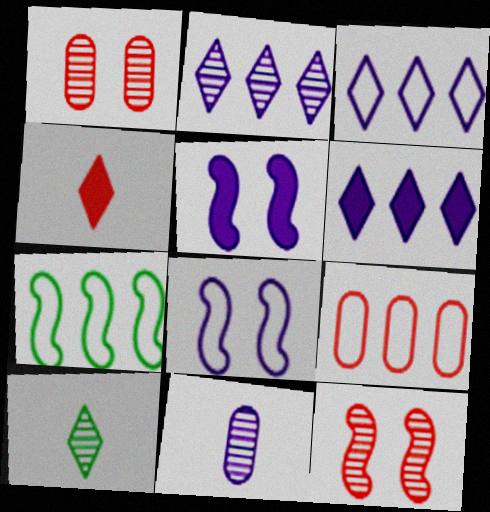[[2, 3, 6], 
[3, 5, 11], 
[3, 7, 9], 
[4, 9, 12], 
[5, 9, 10], 
[6, 8, 11]]